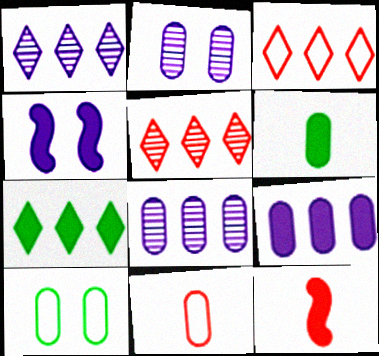[[1, 3, 7], 
[1, 10, 12]]